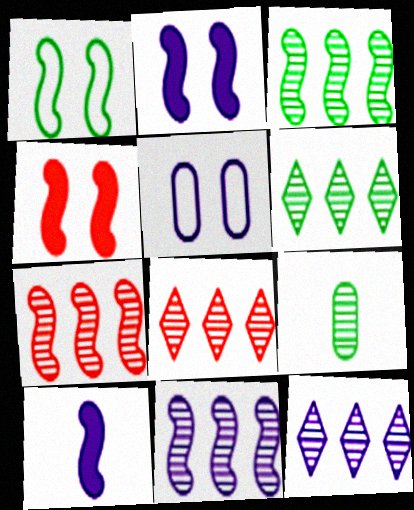[[1, 7, 10], 
[3, 7, 11], 
[5, 10, 12], 
[6, 8, 12]]